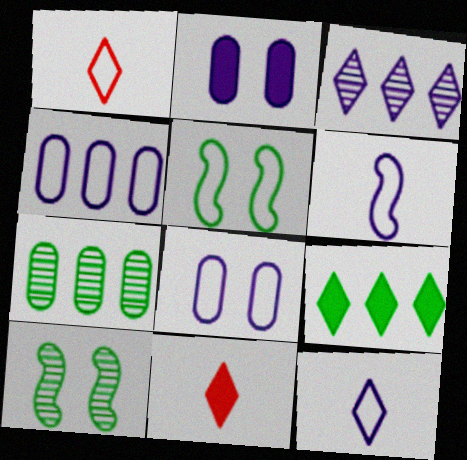[[1, 4, 5], 
[2, 3, 6], 
[4, 10, 11]]